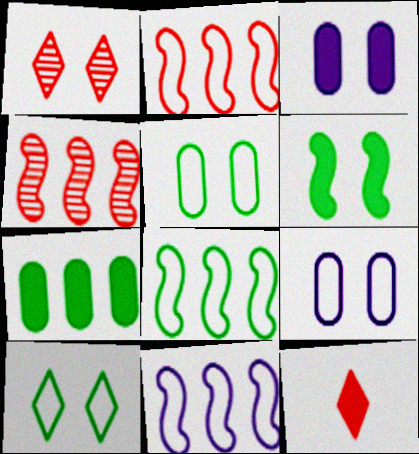[[1, 6, 9], 
[2, 8, 11]]